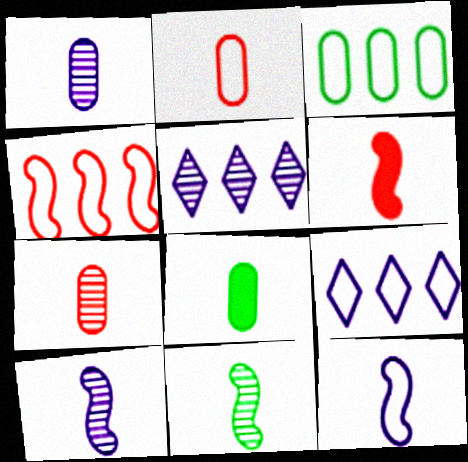[[1, 2, 8], 
[3, 4, 9], 
[6, 11, 12]]